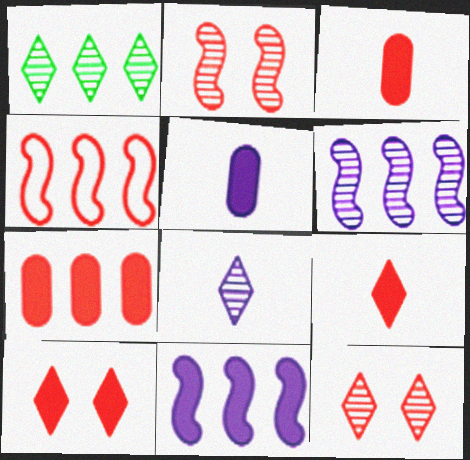[[1, 8, 12], 
[3, 4, 12]]